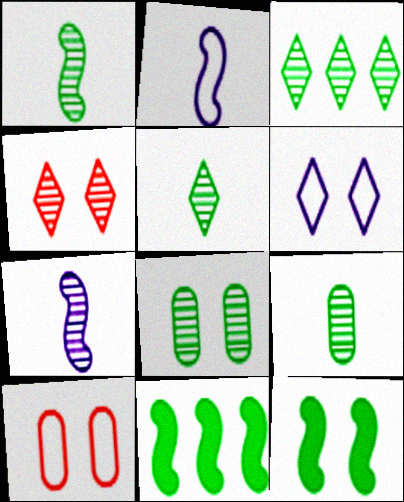[[1, 3, 8], 
[1, 5, 9]]